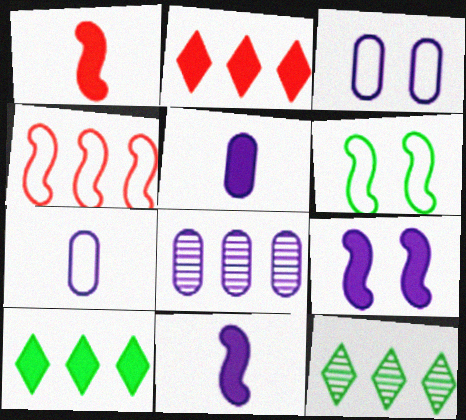[[1, 3, 12], 
[3, 5, 8], 
[4, 8, 10]]